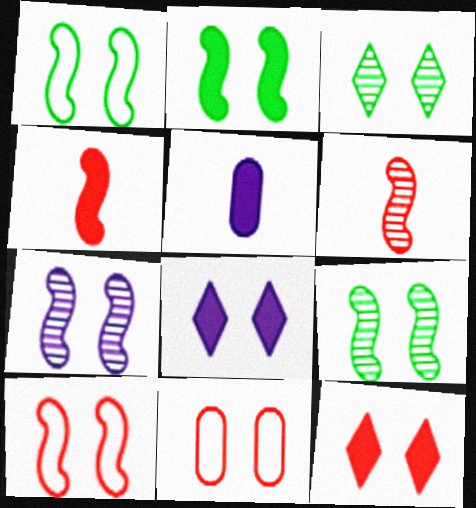[[1, 2, 9], 
[2, 7, 10], 
[8, 9, 11]]